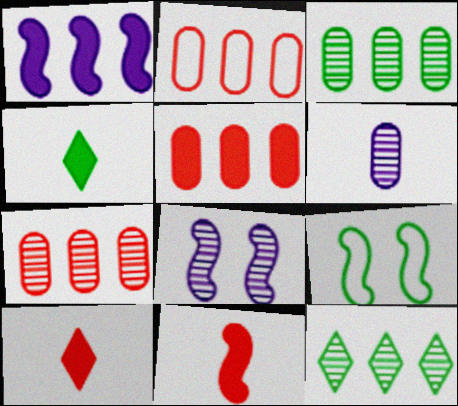[[1, 2, 12], 
[2, 4, 8], 
[2, 5, 7], 
[3, 4, 9]]